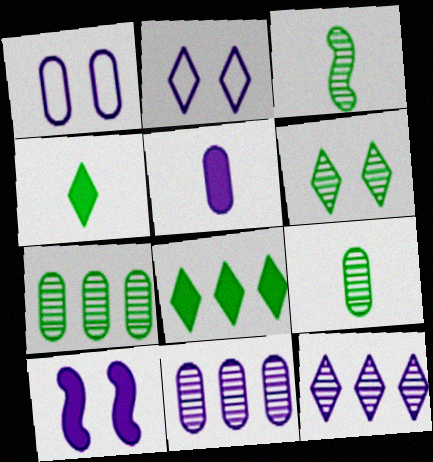[[1, 5, 11], 
[3, 6, 7]]